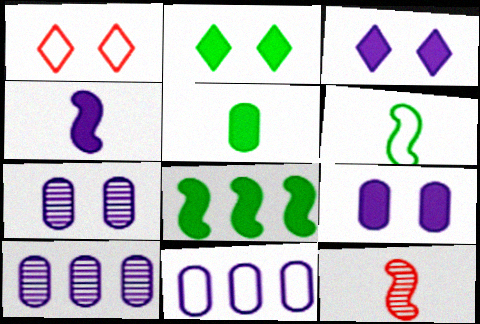[[1, 6, 11], 
[2, 5, 8], 
[2, 11, 12], 
[4, 6, 12]]